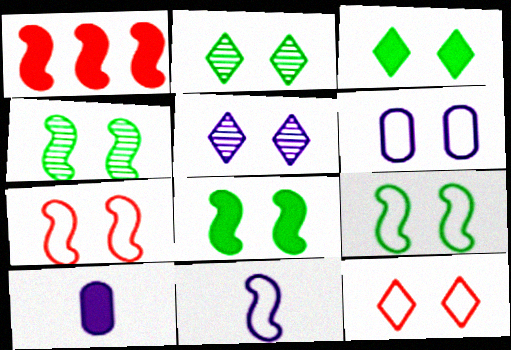[[1, 3, 10], 
[1, 4, 11], 
[3, 5, 12], 
[4, 8, 9], 
[6, 9, 12]]